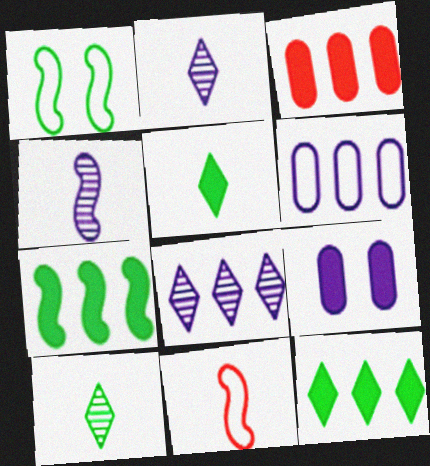[[1, 2, 3]]